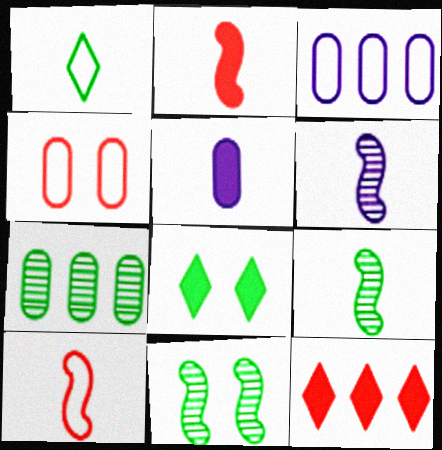[[4, 5, 7]]